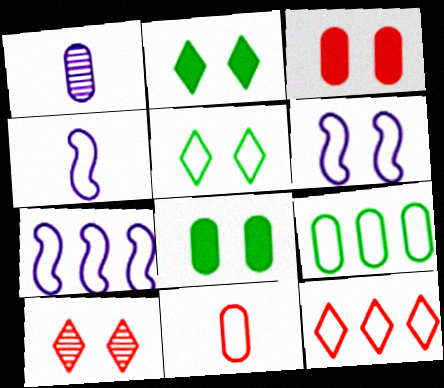[[1, 3, 9], 
[4, 6, 7], 
[5, 7, 11], 
[6, 8, 10], 
[7, 9, 12]]